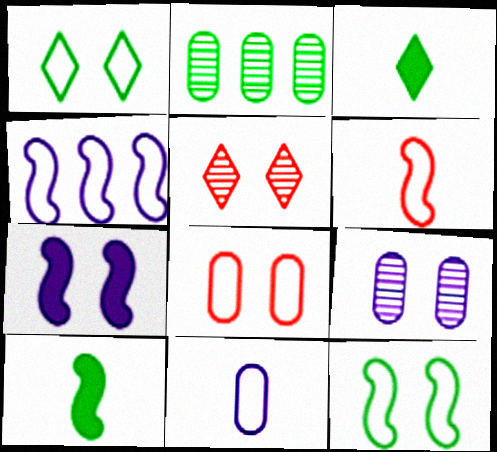[[1, 2, 10], 
[2, 3, 12], 
[4, 6, 12]]